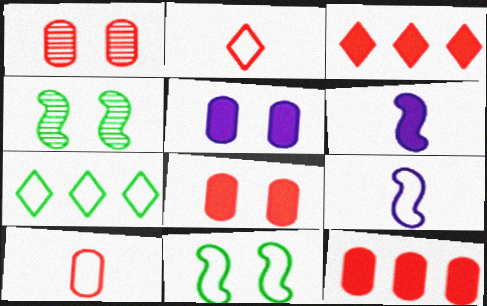[[1, 6, 7], 
[1, 10, 12]]